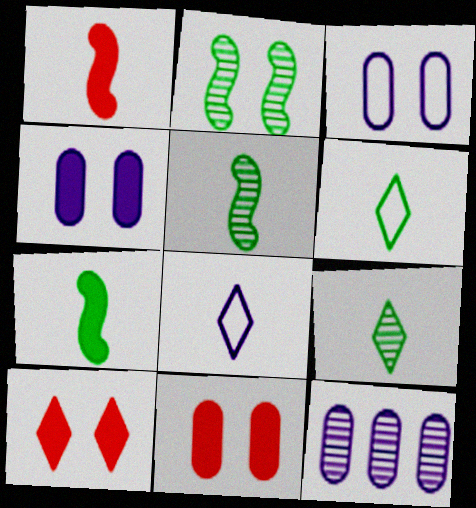[[2, 3, 10]]